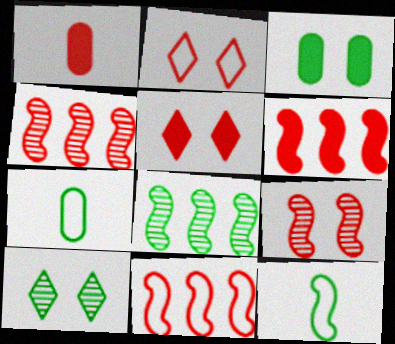[[1, 2, 4], 
[1, 5, 6], 
[4, 6, 11]]